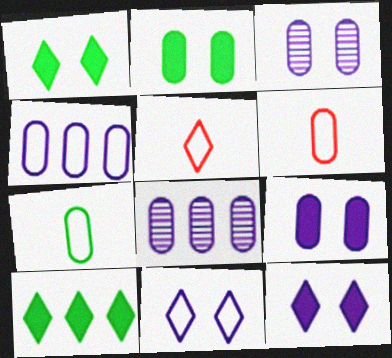[[2, 6, 8]]